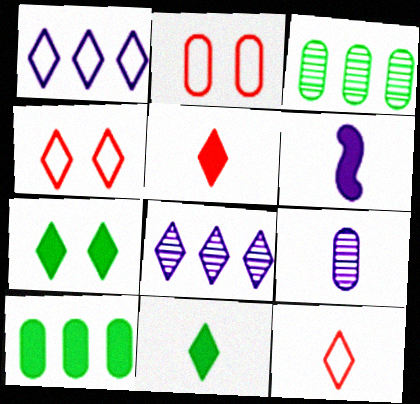[[2, 9, 10], 
[3, 4, 6], 
[4, 8, 11], 
[7, 8, 12]]